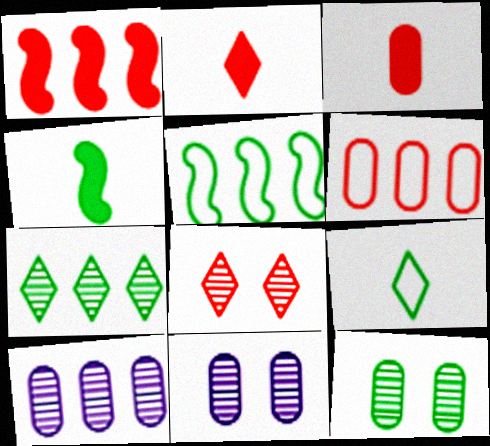[[1, 9, 11], 
[2, 5, 11]]